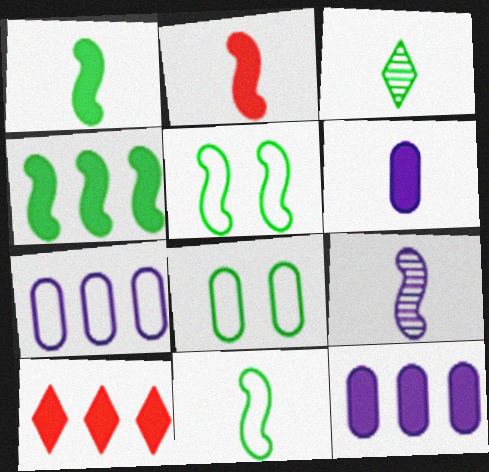[[2, 9, 11], 
[3, 4, 8], 
[4, 10, 12], 
[8, 9, 10]]